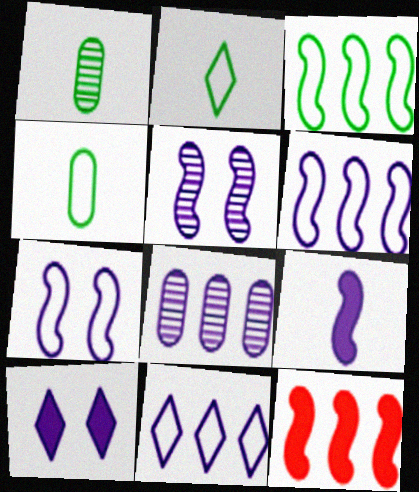[[5, 6, 9]]